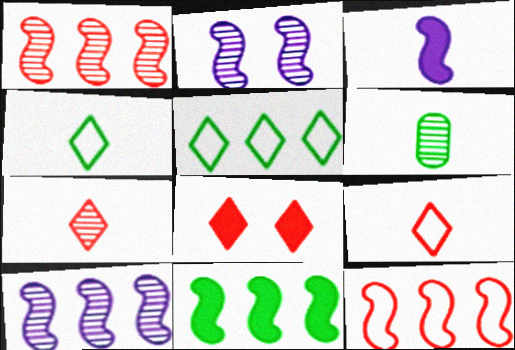[[3, 6, 9], 
[10, 11, 12]]